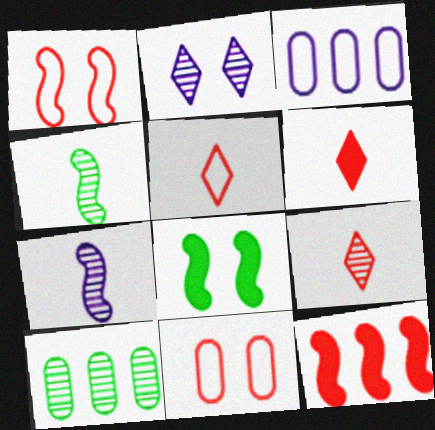[[2, 8, 11], 
[3, 8, 9], 
[5, 6, 9], 
[9, 11, 12]]